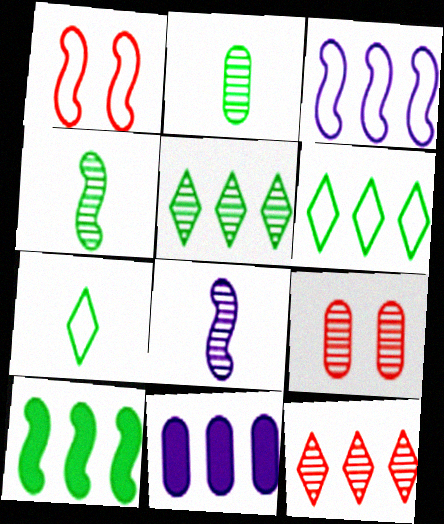[[1, 8, 10], 
[5, 8, 9]]